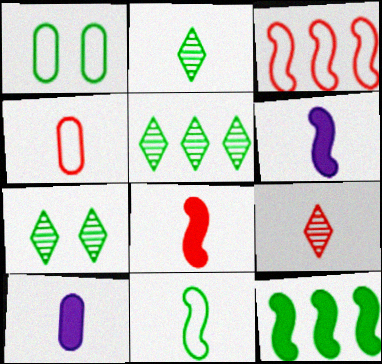[[1, 2, 12], 
[2, 4, 6], 
[2, 5, 7], 
[3, 7, 10], 
[4, 8, 9], 
[9, 10, 11]]